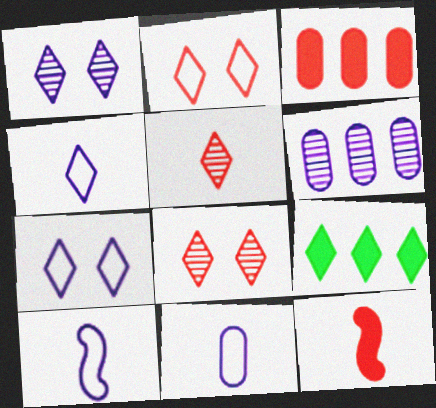[[4, 8, 9], 
[4, 10, 11], 
[5, 7, 9]]